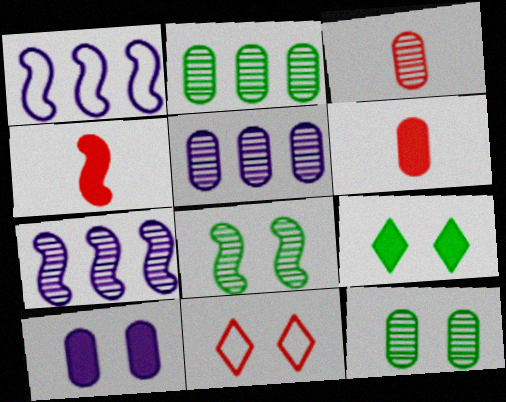[[1, 3, 9], 
[1, 4, 8], 
[3, 5, 12], 
[8, 10, 11]]